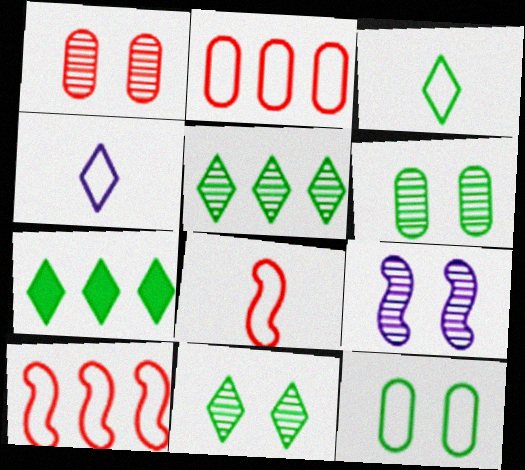[[1, 9, 11], 
[3, 7, 11], 
[4, 10, 12]]